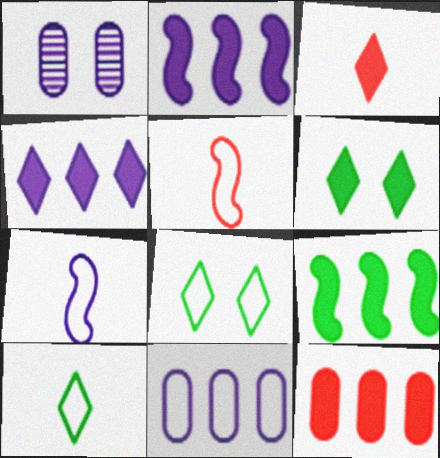[[1, 4, 7], 
[3, 4, 6], 
[4, 9, 12], 
[5, 8, 11]]